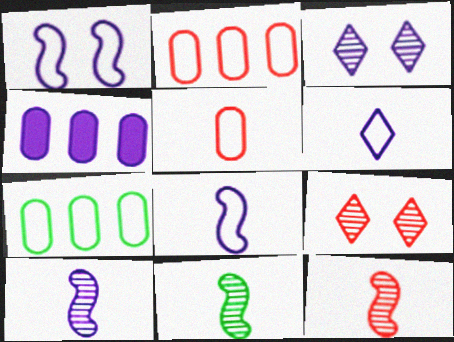[[3, 4, 8], 
[10, 11, 12]]